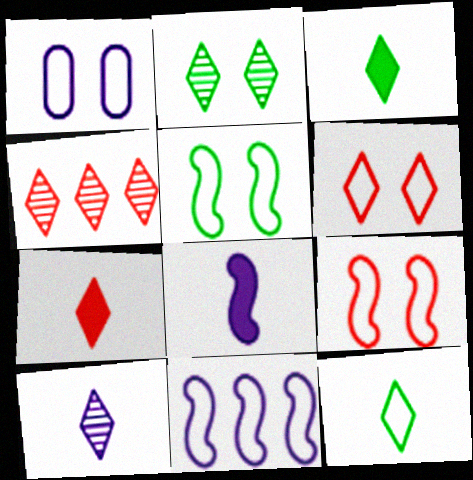[[1, 5, 6], 
[2, 4, 10], 
[4, 6, 7], 
[7, 10, 12]]